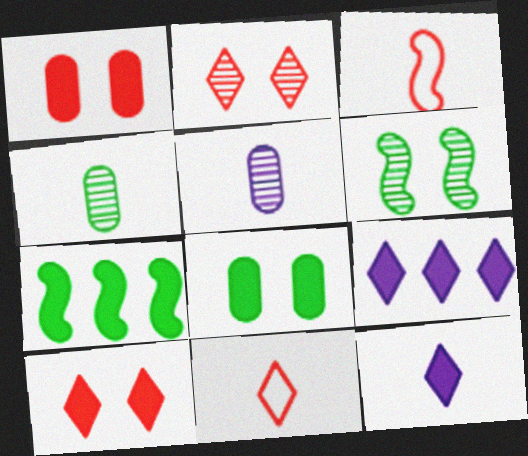[[1, 7, 12], 
[3, 4, 12]]